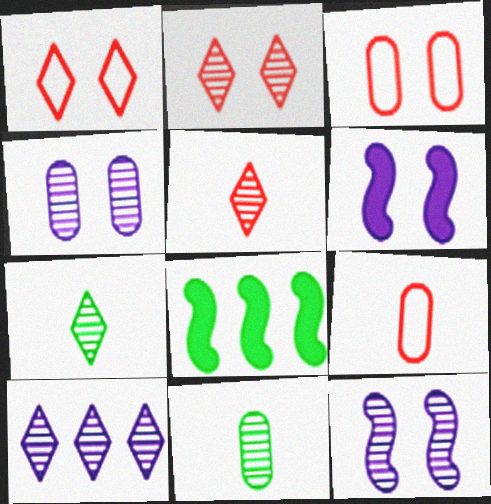[[2, 7, 10]]